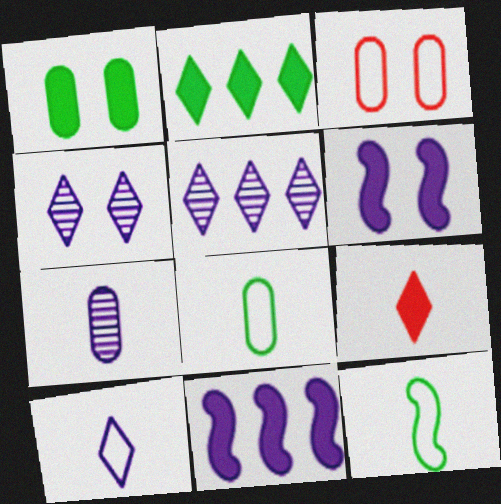[[1, 9, 11], 
[7, 9, 12]]